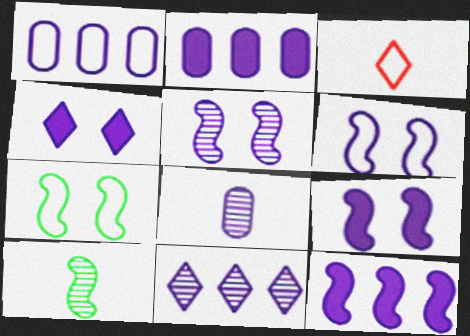[[1, 3, 7], 
[1, 11, 12], 
[5, 6, 9], 
[5, 8, 11]]